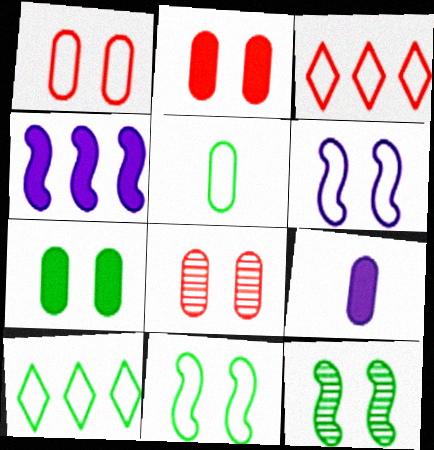[[1, 2, 8], 
[3, 5, 6], 
[3, 9, 12], 
[5, 10, 11]]